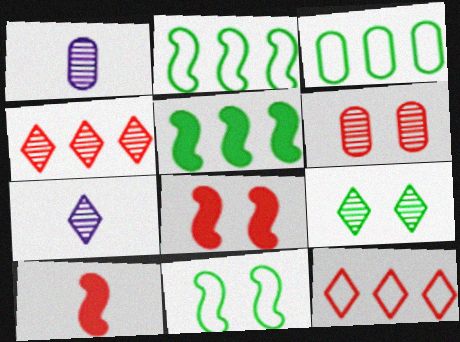[[3, 7, 8], 
[4, 7, 9], 
[6, 10, 12]]